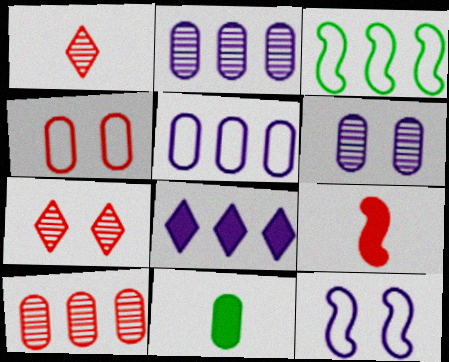[[2, 4, 11], 
[3, 8, 10]]